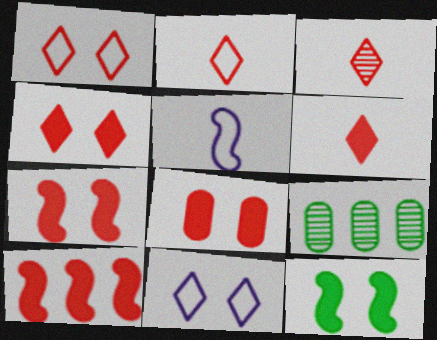[[2, 3, 6], 
[4, 5, 9], 
[4, 7, 8], 
[6, 8, 10]]